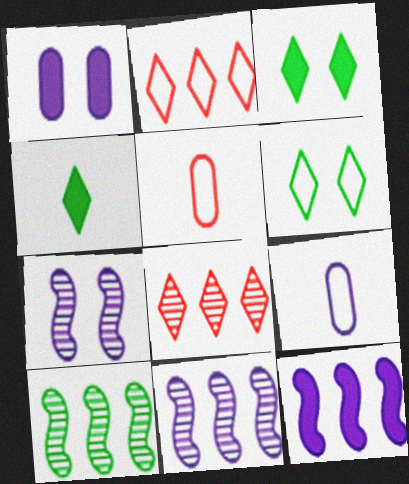[[3, 5, 11]]